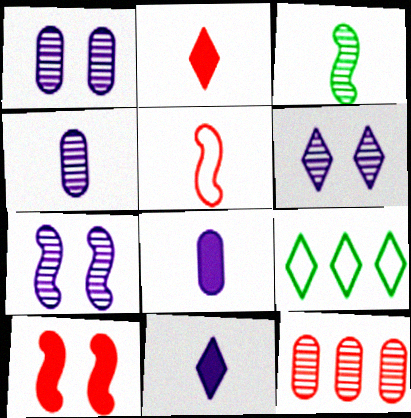[[1, 6, 7], 
[2, 6, 9], 
[3, 6, 12], 
[4, 9, 10]]